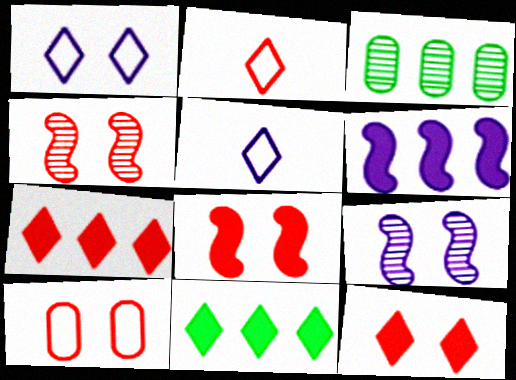[[3, 5, 8], 
[4, 10, 12]]